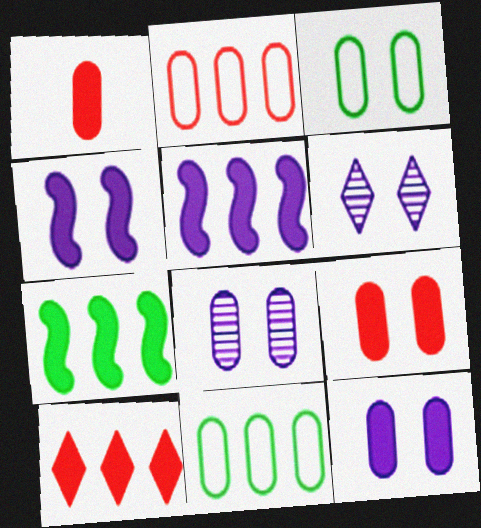[[1, 8, 11], 
[3, 8, 9]]